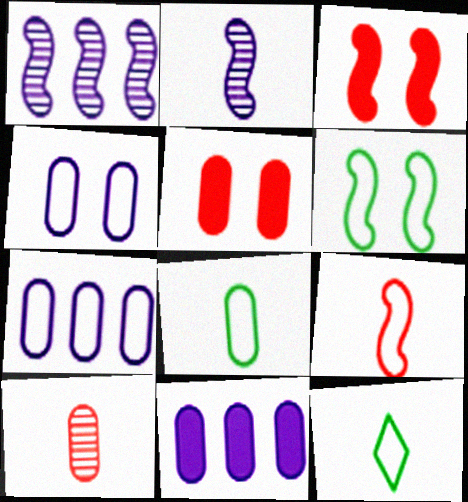[[1, 5, 12]]